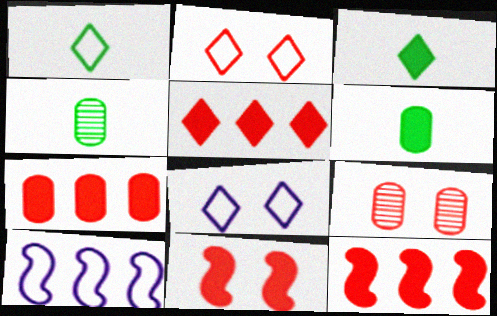[[2, 9, 11], 
[3, 9, 10], 
[4, 8, 12], 
[5, 7, 12]]